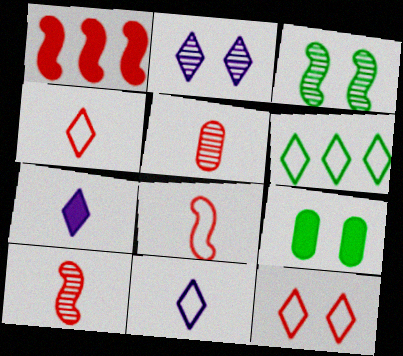[[1, 5, 12], 
[1, 7, 9], 
[6, 11, 12]]